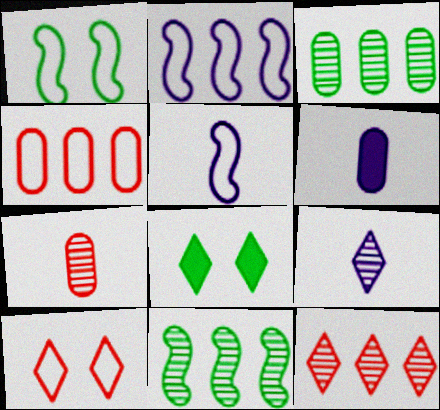[[1, 6, 12], 
[2, 7, 8], 
[5, 6, 9], 
[6, 10, 11]]